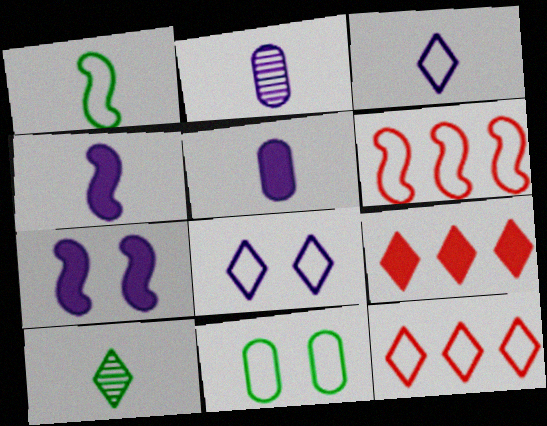[[2, 3, 4], 
[3, 6, 11], 
[8, 9, 10]]